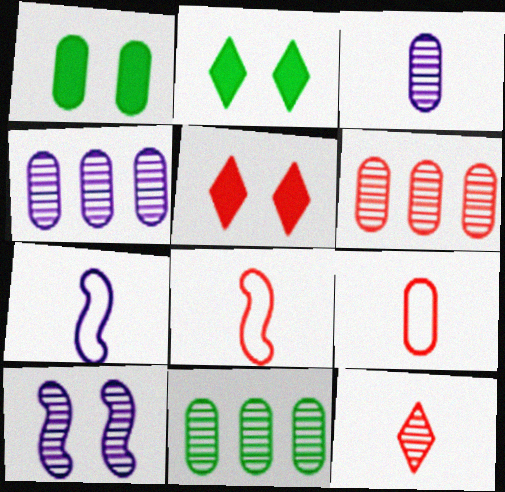[[1, 4, 9], 
[2, 4, 8], 
[2, 6, 7], 
[4, 6, 11], 
[5, 6, 8], 
[5, 7, 11], 
[10, 11, 12]]